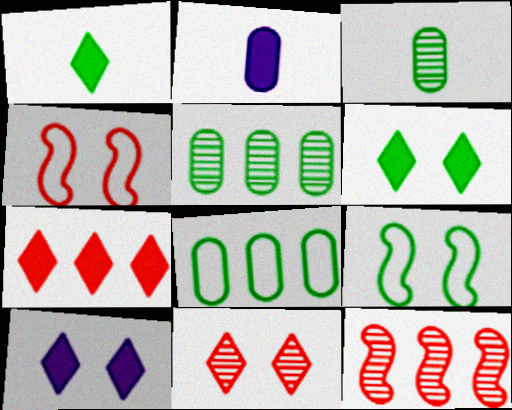[[1, 5, 9], 
[1, 7, 10]]